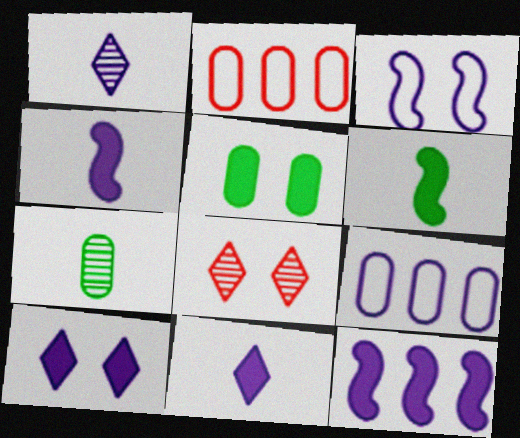[[3, 5, 8], 
[6, 8, 9]]